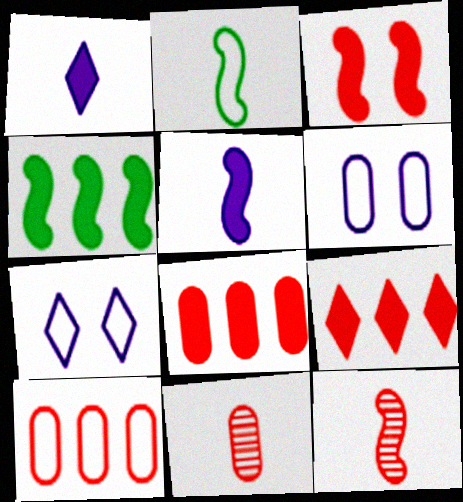[[1, 2, 11], 
[2, 5, 12], 
[2, 7, 10], 
[3, 4, 5], 
[4, 7, 11]]